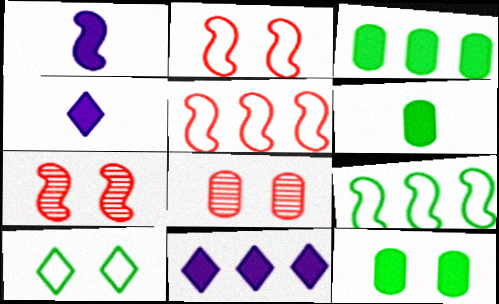[[1, 7, 9], 
[3, 6, 12], 
[4, 8, 9]]